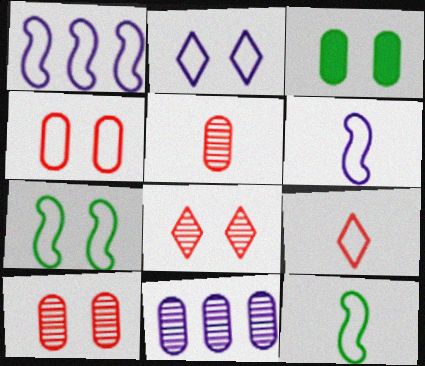[[2, 4, 7]]